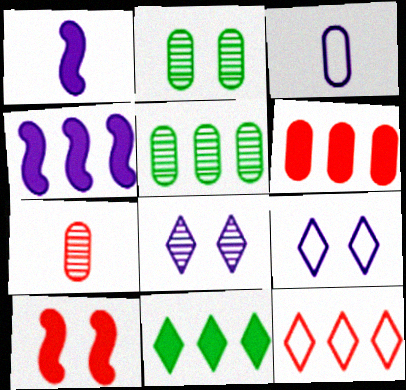[[1, 2, 12], 
[2, 3, 6], 
[2, 9, 10], 
[3, 4, 8], 
[4, 5, 12], 
[4, 6, 11], 
[7, 10, 12]]